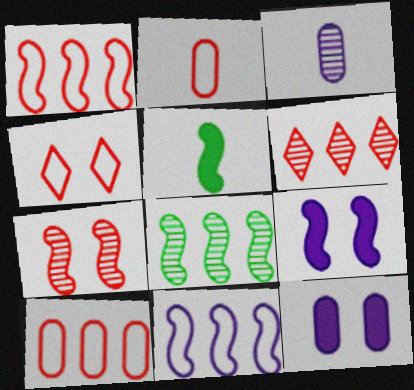[[1, 2, 4], 
[5, 7, 11]]